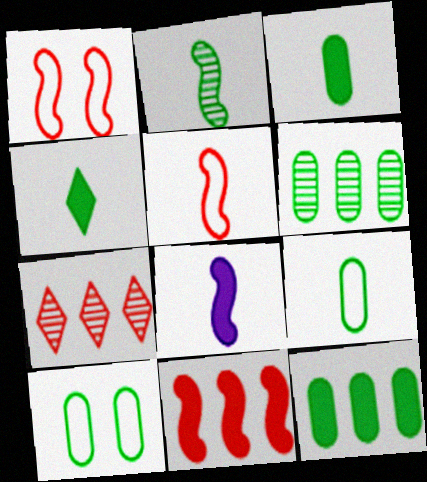[[2, 4, 9], 
[2, 5, 8], 
[3, 6, 10], 
[7, 8, 10]]